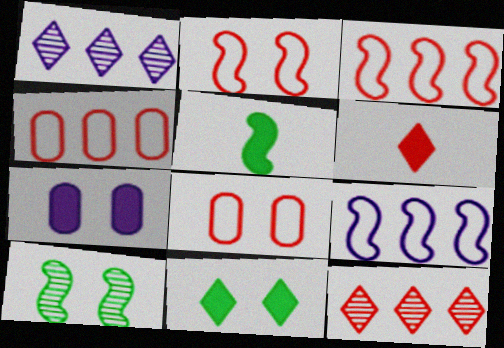[[1, 5, 8]]